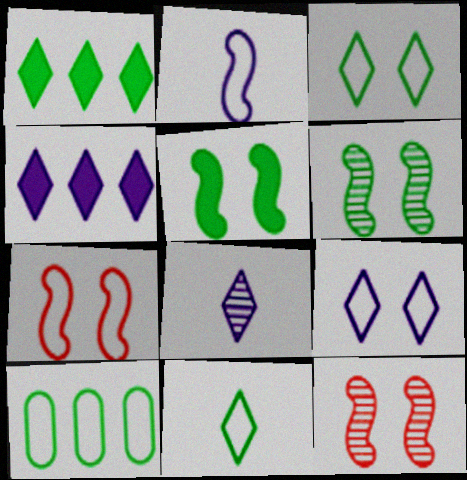[[4, 8, 9]]